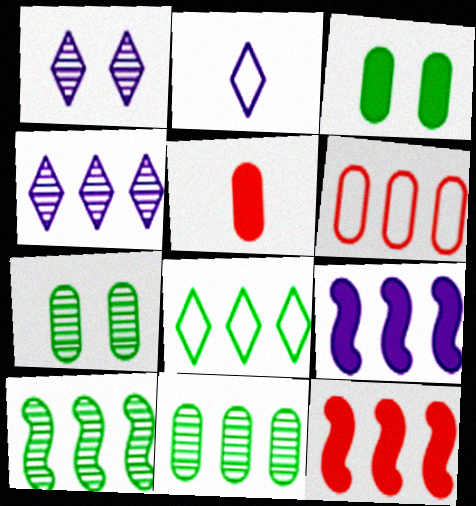[[2, 7, 12]]